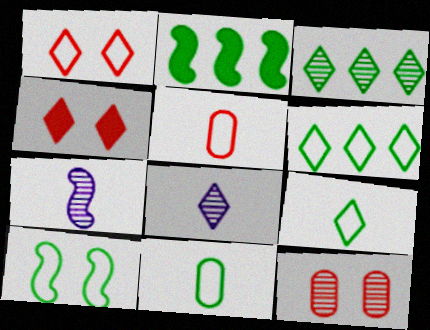[[3, 7, 12], 
[4, 6, 8], 
[6, 10, 11]]